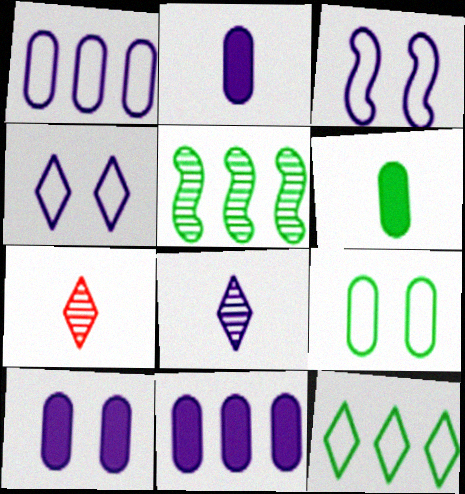[[2, 10, 11], 
[3, 8, 11]]